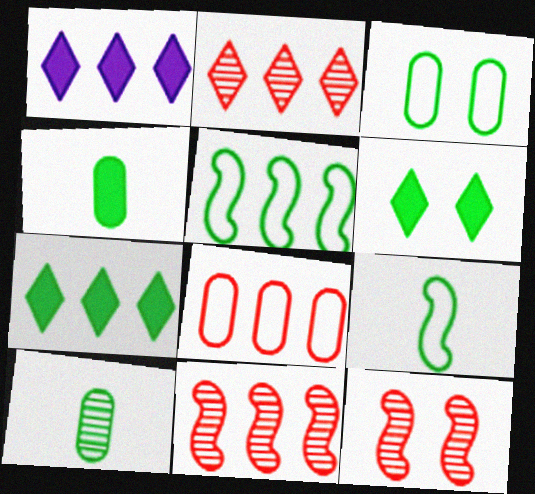[[5, 6, 10]]